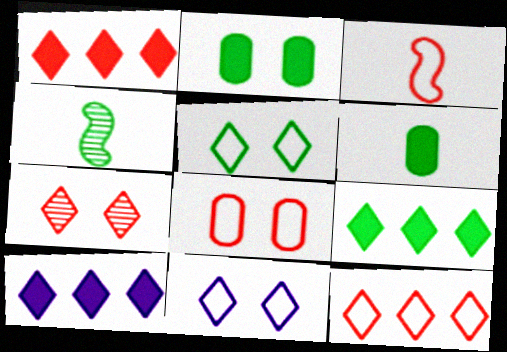[[1, 9, 10], 
[3, 8, 12], 
[4, 8, 10]]